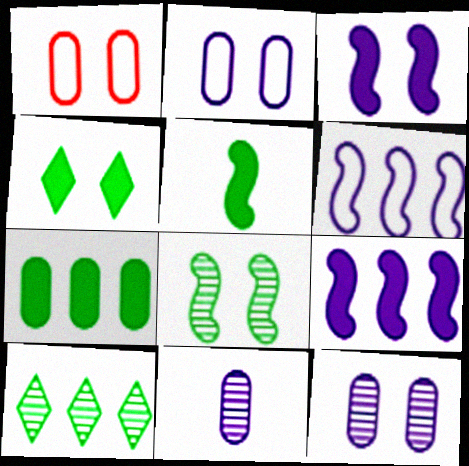[[1, 7, 11], 
[4, 5, 7]]